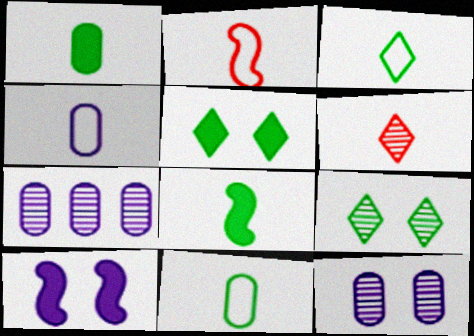[[2, 3, 4], 
[2, 5, 7], 
[4, 6, 8]]